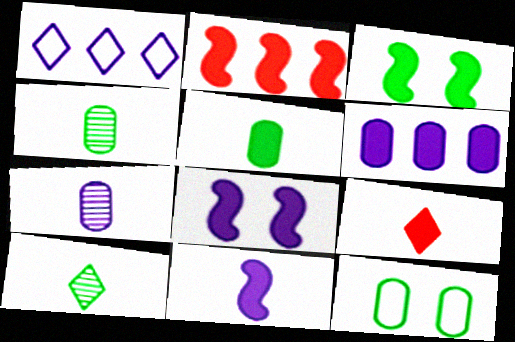[[1, 7, 8], 
[2, 3, 11], 
[3, 6, 9], 
[5, 9, 11]]